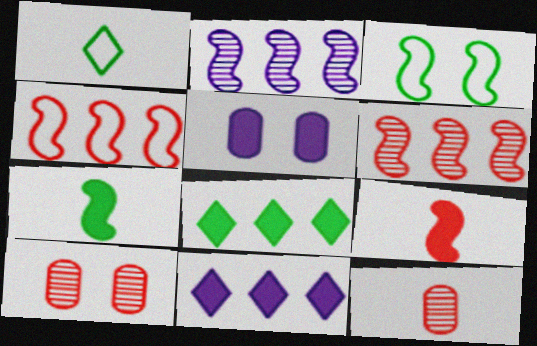[[1, 5, 6], 
[2, 3, 9], 
[3, 11, 12], 
[5, 8, 9]]